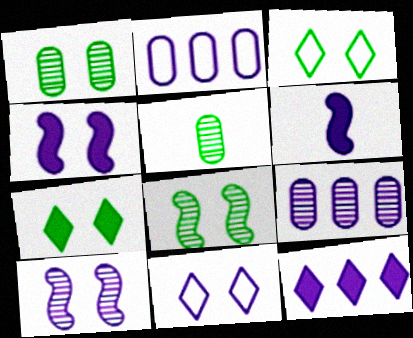[[6, 9, 11]]